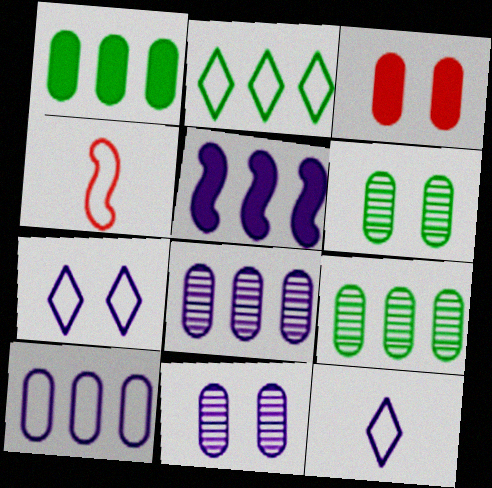[[5, 11, 12]]